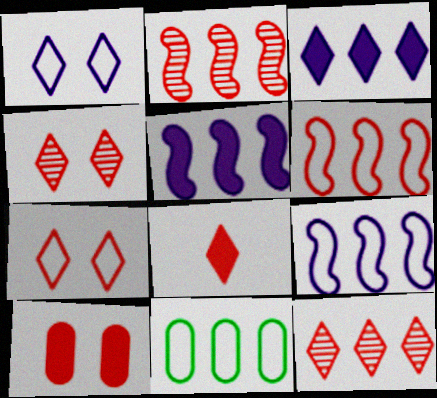[[2, 3, 11], 
[5, 11, 12], 
[7, 8, 12]]